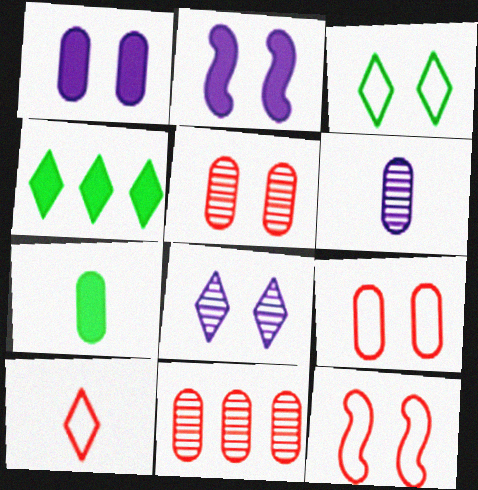[[2, 3, 5], 
[4, 6, 12], 
[4, 8, 10]]